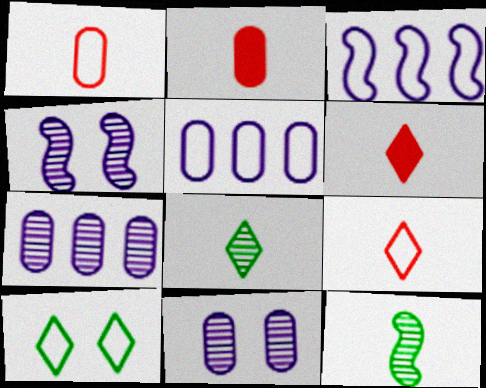[[1, 3, 10]]